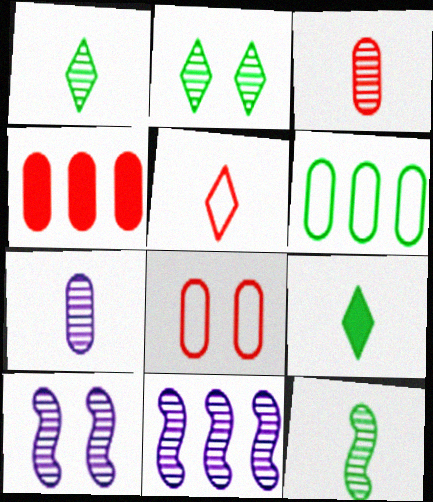[[2, 3, 11], 
[3, 4, 8], 
[8, 9, 11]]